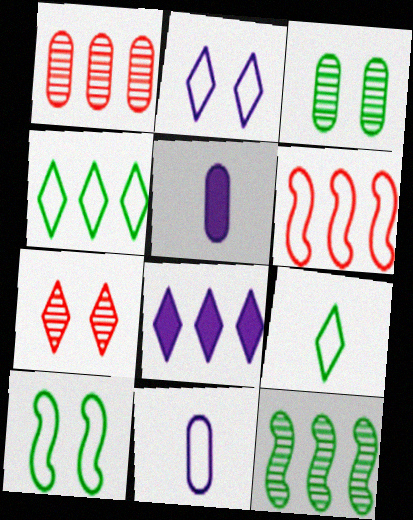[[7, 8, 9]]